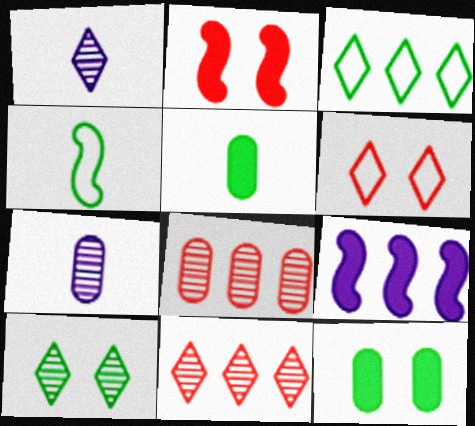[[1, 10, 11], 
[2, 3, 7], 
[3, 8, 9]]